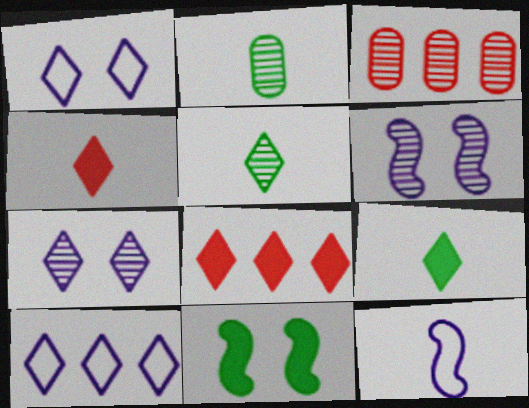[[1, 5, 8], 
[2, 4, 12], 
[3, 5, 6]]